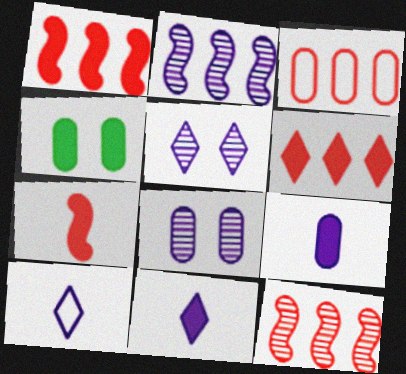[[1, 4, 11], 
[3, 6, 12], 
[4, 10, 12]]